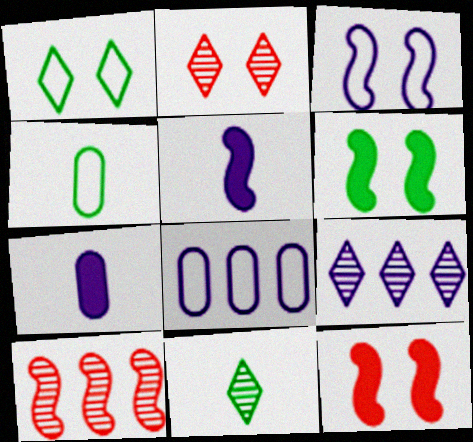[[1, 7, 10], 
[2, 9, 11], 
[3, 7, 9], 
[4, 9, 12], 
[8, 11, 12]]